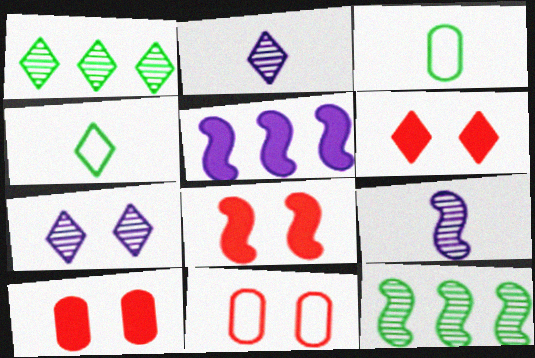[[6, 8, 10]]